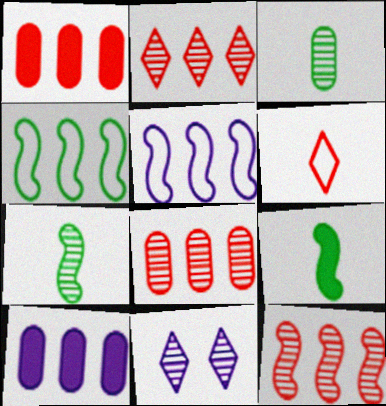[[2, 4, 10], 
[2, 8, 12], 
[3, 11, 12], 
[7, 8, 11]]